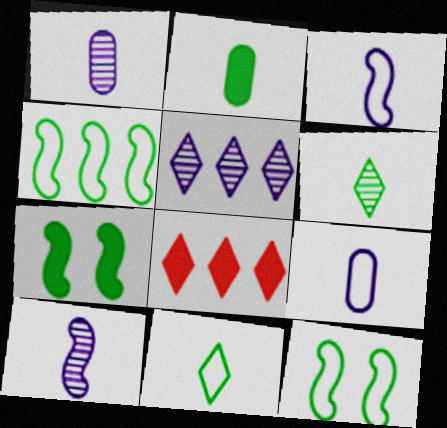[[1, 8, 12]]